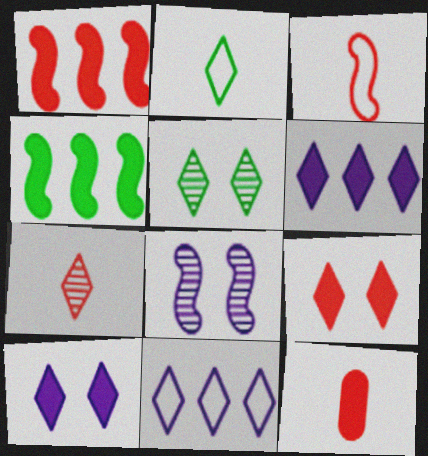[[1, 9, 12], 
[3, 4, 8], 
[3, 7, 12], 
[4, 10, 12]]